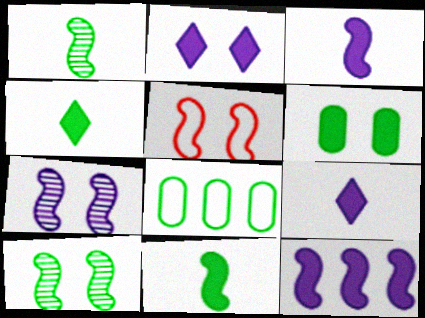[[1, 5, 12], 
[4, 8, 10]]